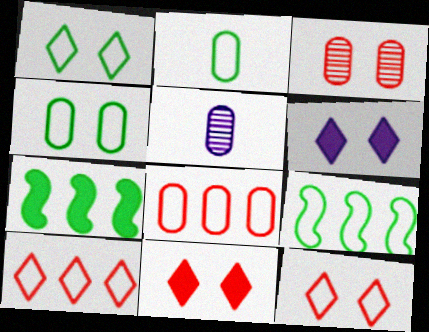[[1, 2, 9], 
[5, 7, 12], 
[5, 9, 11]]